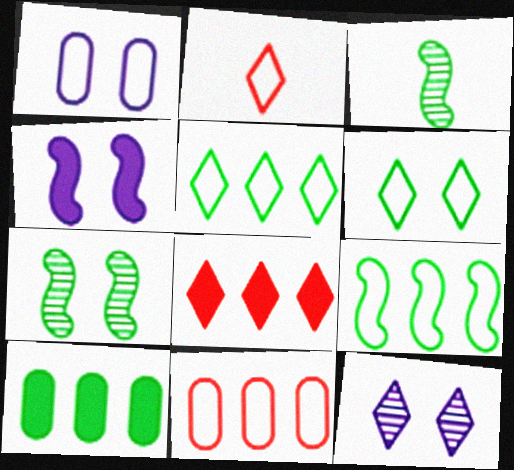[[1, 2, 9], 
[1, 3, 8], 
[1, 4, 12], 
[3, 6, 10]]